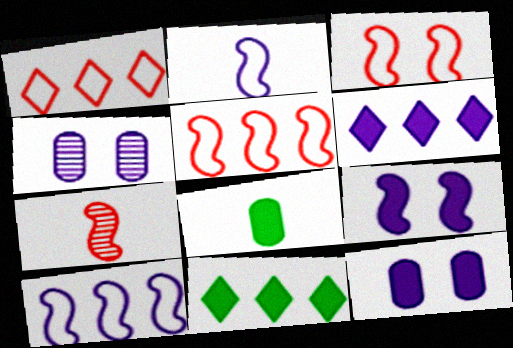[[2, 4, 6]]